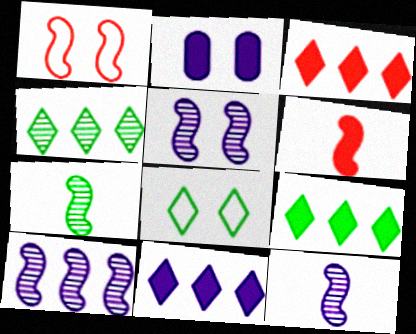[[2, 6, 9], 
[3, 9, 11], 
[5, 10, 12]]